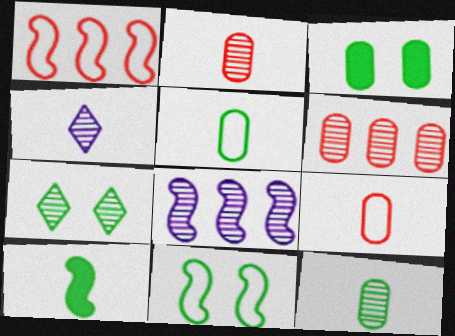[[1, 3, 4], 
[2, 7, 8], 
[3, 7, 11], 
[4, 9, 10]]